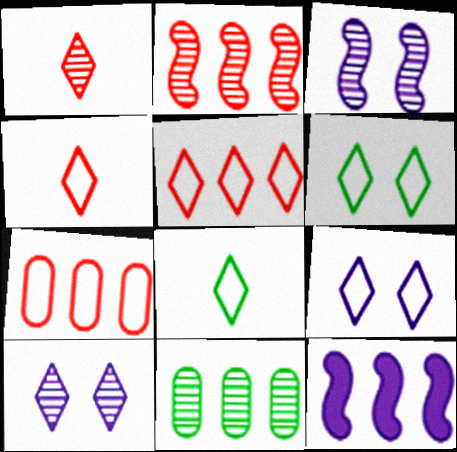[[1, 3, 11], 
[5, 8, 9], 
[5, 11, 12]]